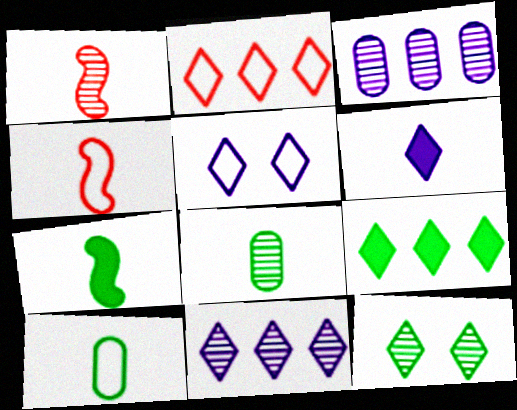[[1, 3, 12], 
[1, 6, 10], 
[2, 6, 12], 
[2, 9, 11], 
[4, 6, 8], 
[5, 6, 11]]